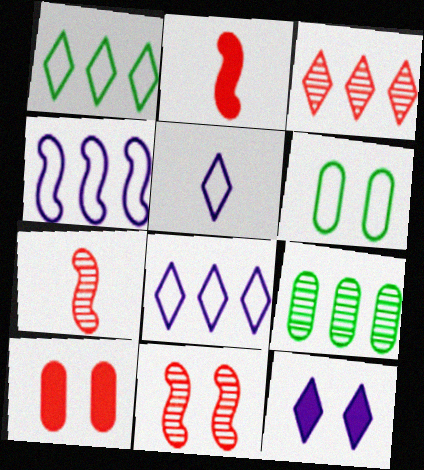[[6, 11, 12]]